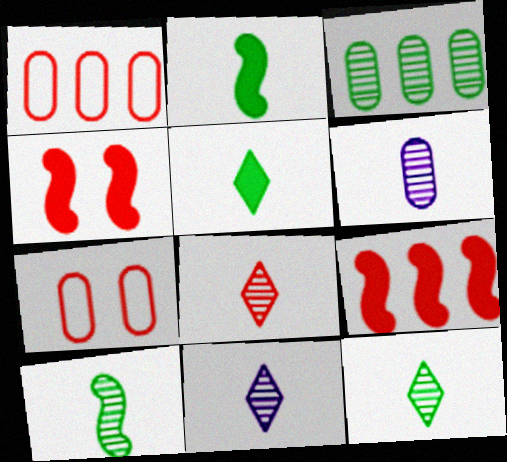[[1, 4, 8], 
[6, 8, 10], 
[7, 8, 9], 
[8, 11, 12]]